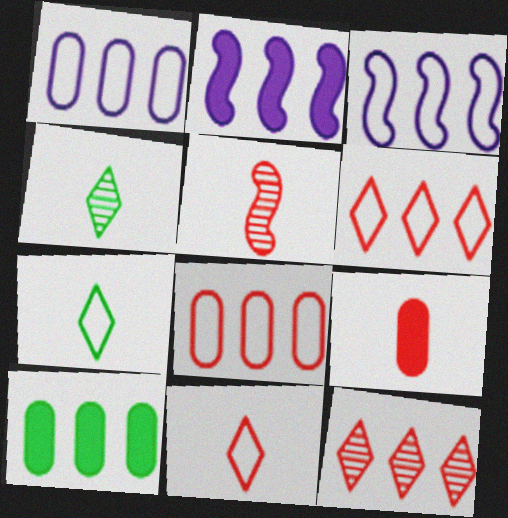[[3, 10, 12], 
[5, 9, 11]]